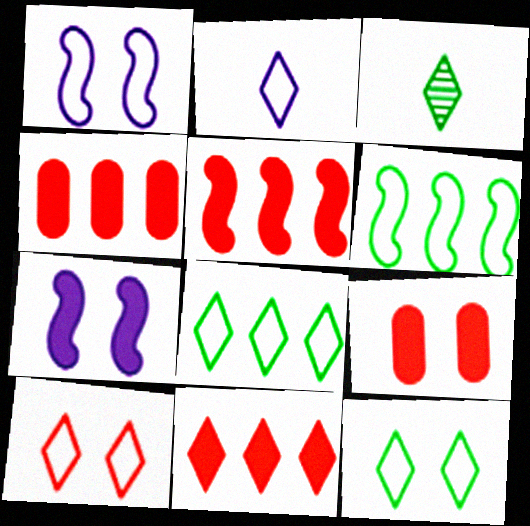[[1, 3, 4], 
[2, 8, 10], 
[4, 5, 11]]